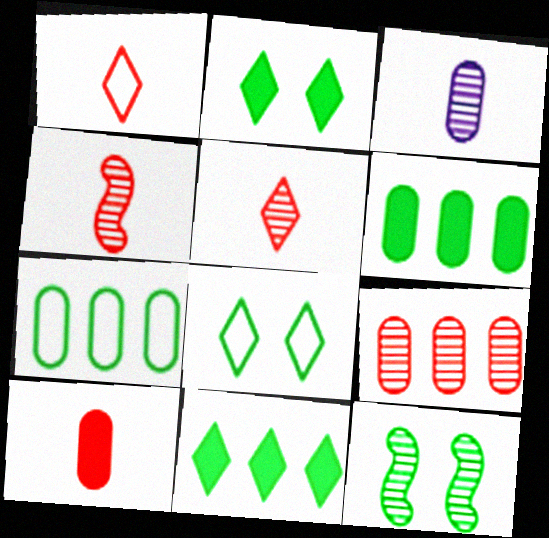[[1, 4, 10]]